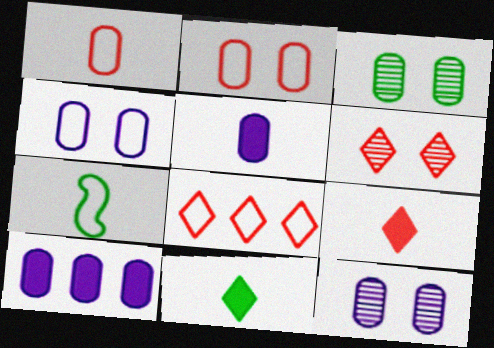[[1, 3, 10], 
[4, 7, 8], 
[6, 7, 10], 
[6, 8, 9]]